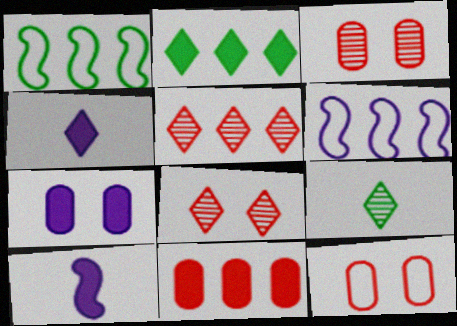[[1, 3, 4]]